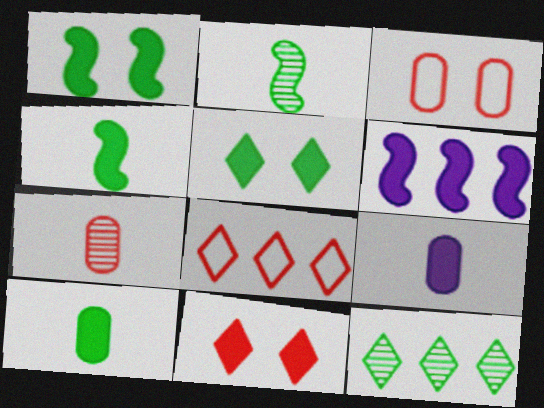[[6, 10, 11]]